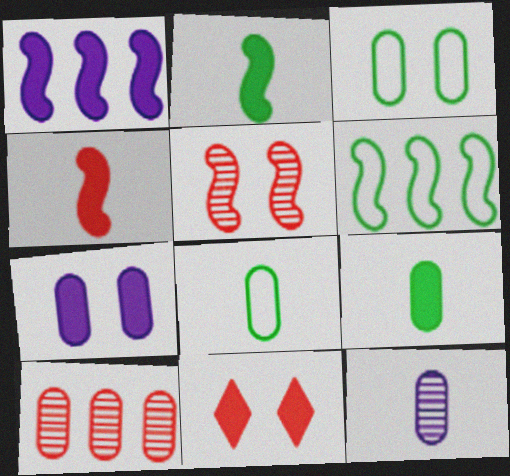[[1, 9, 11], 
[6, 11, 12], 
[7, 8, 10]]